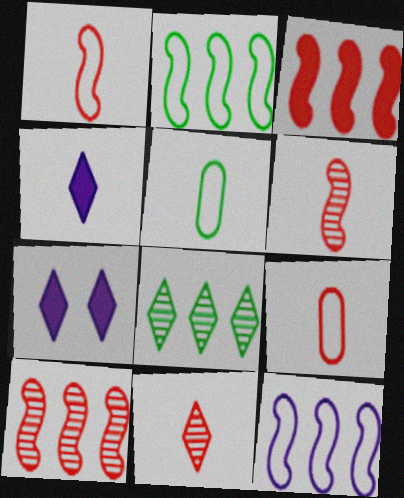[[4, 5, 6], 
[5, 7, 10]]